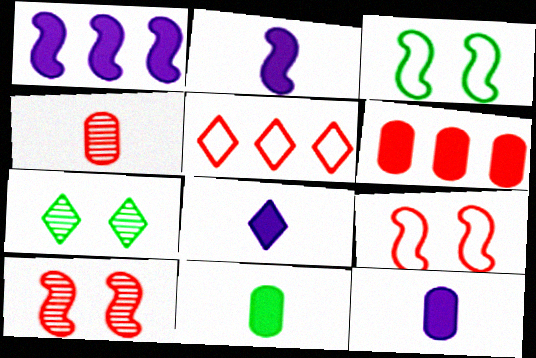[[2, 8, 12], 
[5, 7, 8]]